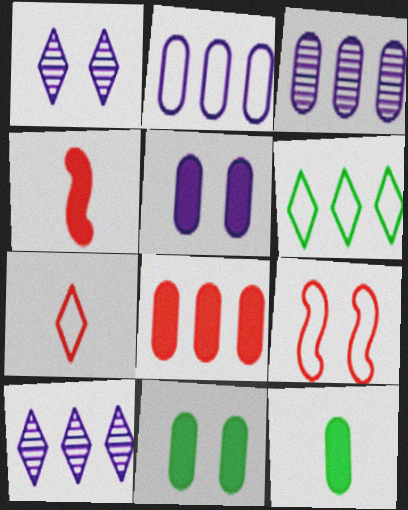[[1, 9, 11], 
[5, 8, 12], 
[9, 10, 12]]